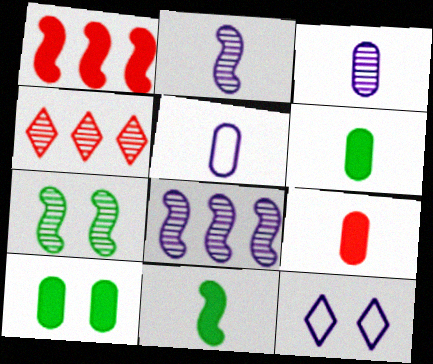[[3, 4, 7]]